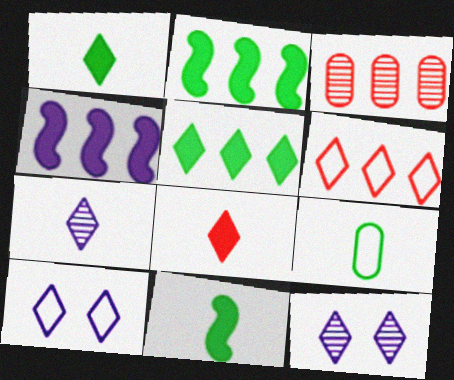[[1, 6, 12], 
[3, 10, 11]]